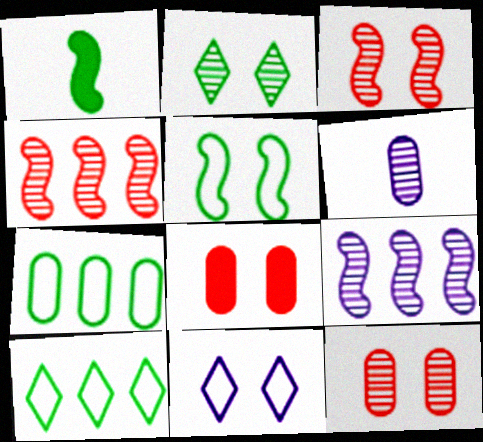[[1, 2, 7], 
[2, 4, 6], 
[6, 7, 8]]